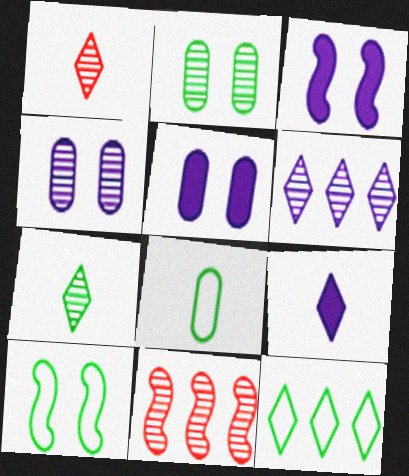[[4, 7, 11], 
[8, 10, 12]]